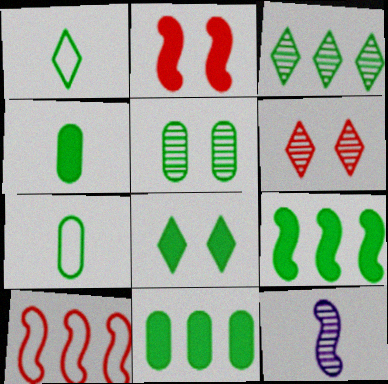[[1, 3, 8], 
[1, 5, 9], 
[4, 8, 9], 
[5, 7, 11]]